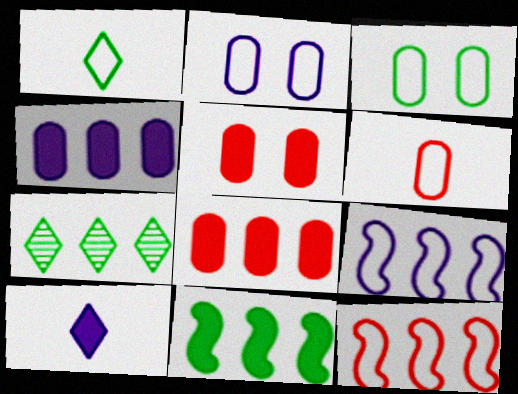[[1, 2, 12], 
[4, 7, 12], 
[5, 10, 11], 
[7, 8, 9]]